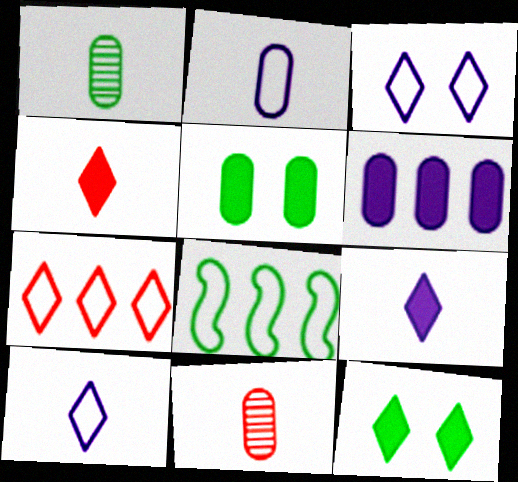[[1, 8, 12]]